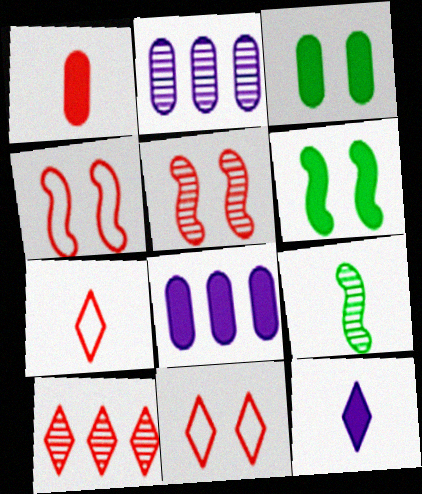[[1, 3, 8], 
[1, 4, 10], 
[2, 6, 7], 
[8, 9, 11]]